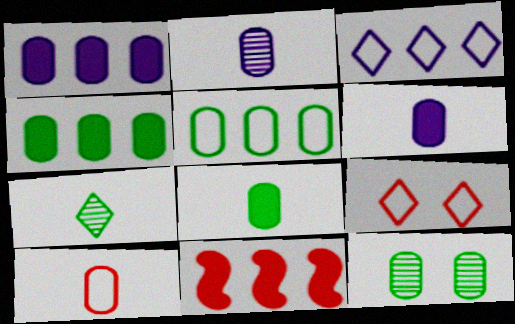[[1, 10, 12], 
[2, 8, 10], 
[5, 8, 12]]